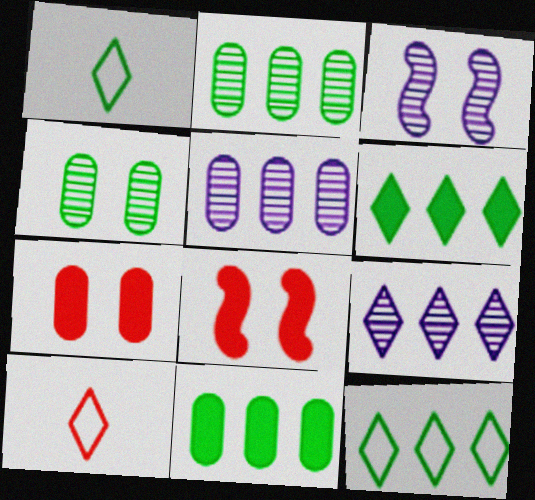[[1, 5, 8], 
[3, 10, 11]]